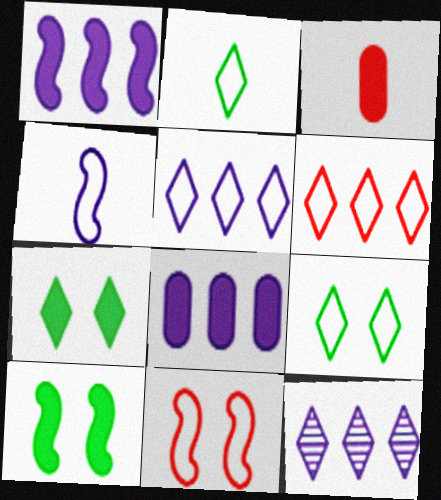[[1, 3, 7]]